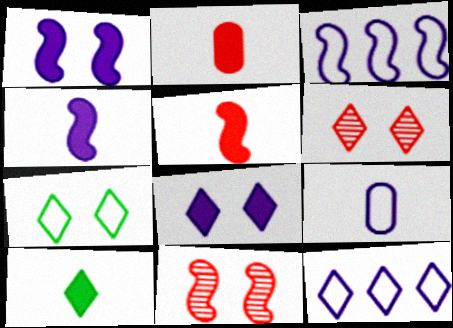[[2, 4, 10], 
[6, 7, 8], 
[6, 10, 12]]